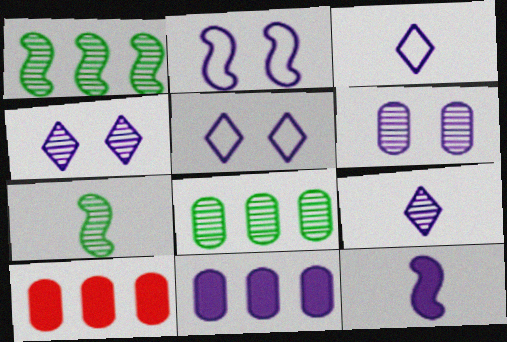[[2, 9, 11], 
[5, 7, 10]]